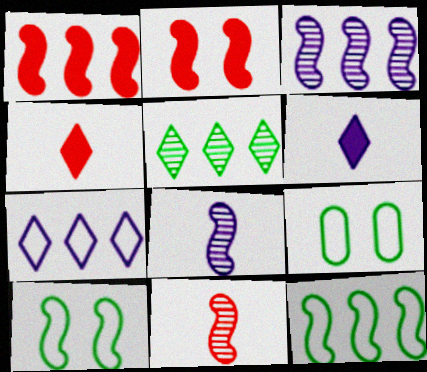[[1, 3, 12], 
[1, 8, 10], 
[2, 8, 12], 
[3, 4, 9]]